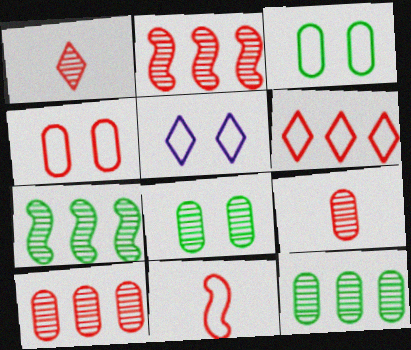[[4, 6, 11]]